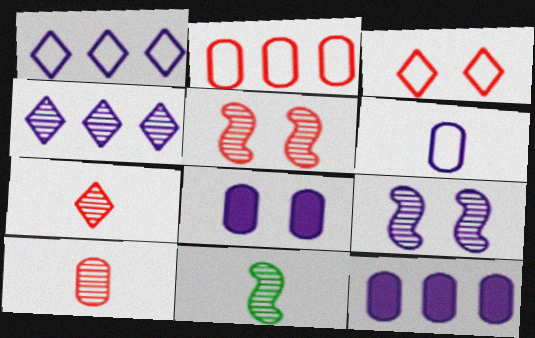[[3, 11, 12]]